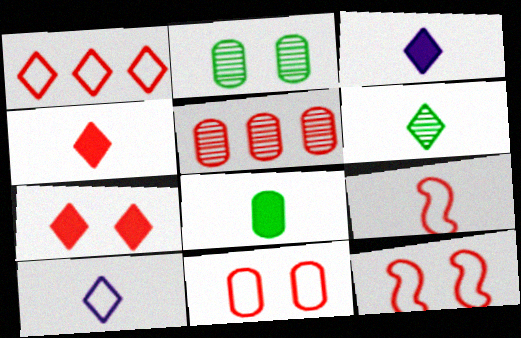[[1, 9, 11], 
[4, 5, 12], 
[4, 6, 10], 
[5, 7, 9]]